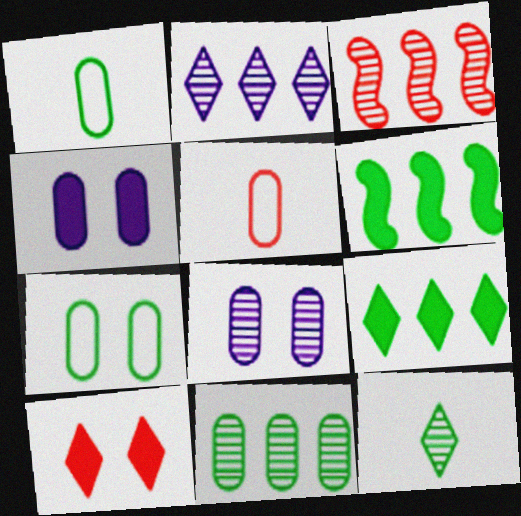[[2, 3, 11], 
[3, 5, 10], 
[3, 8, 12], 
[4, 5, 11], 
[6, 7, 12]]